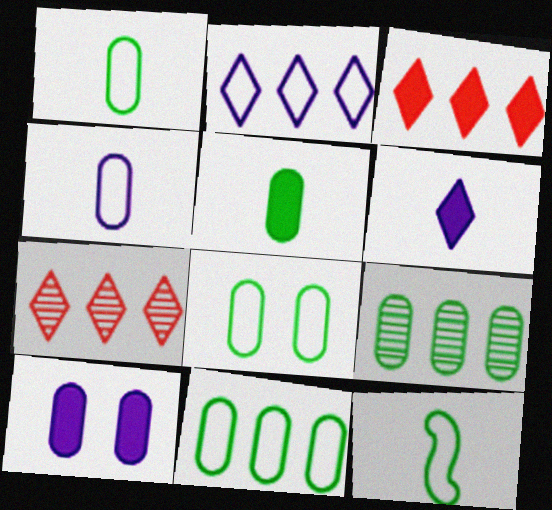[[1, 8, 11], 
[5, 8, 9], 
[7, 10, 12]]